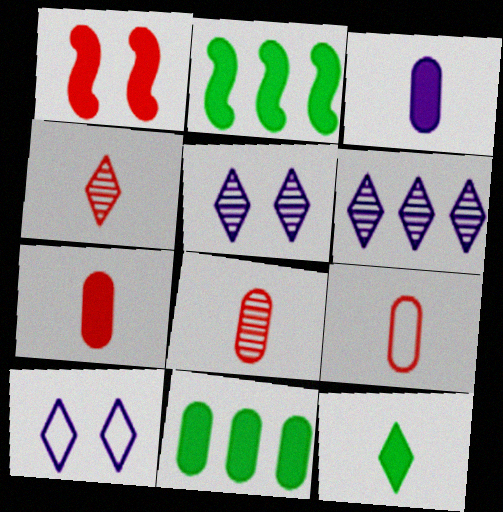[[2, 5, 9], 
[2, 8, 10], 
[7, 8, 9]]